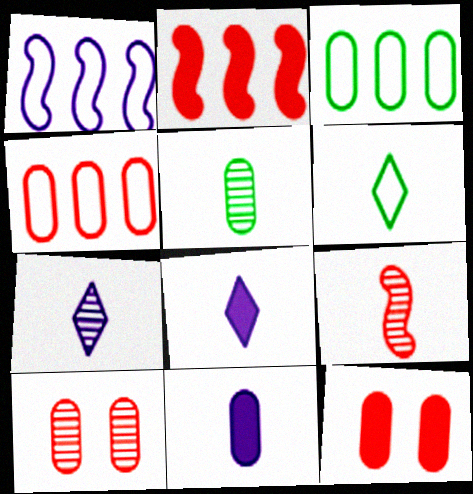[[3, 10, 11], 
[5, 7, 9], 
[6, 9, 11]]